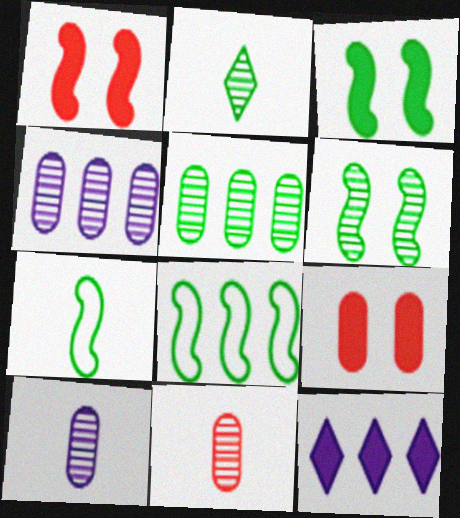[[2, 5, 6]]